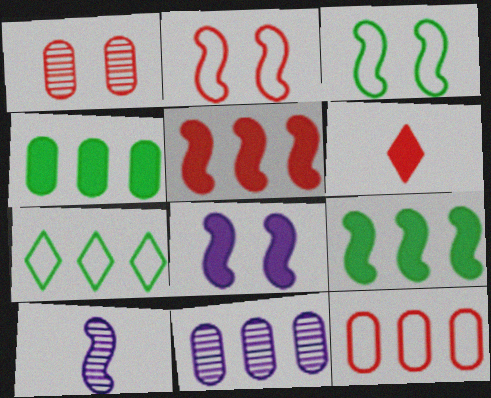[[2, 9, 10], 
[3, 5, 10], 
[3, 6, 11], 
[4, 6, 8], 
[4, 11, 12], 
[5, 7, 11]]